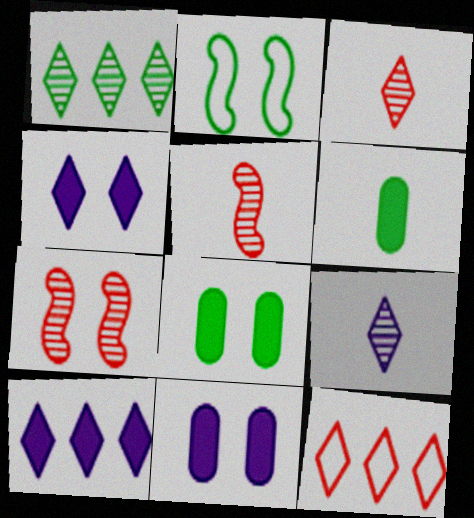[[1, 2, 6], 
[1, 10, 12]]